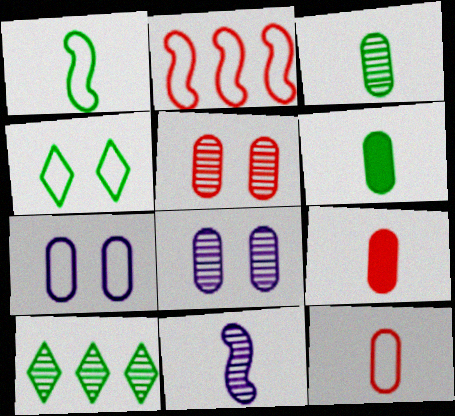[[5, 10, 11]]